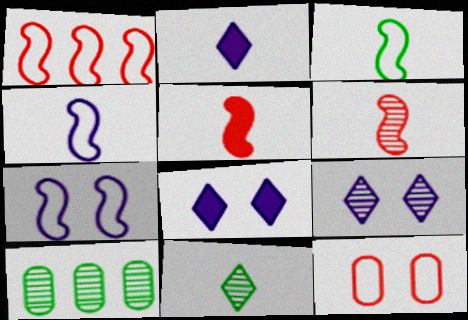[[1, 3, 7], 
[6, 9, 10]]